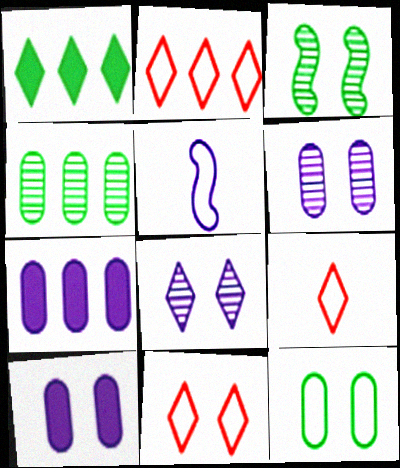[[1, 8, 9], 
[2, 5, 12], 
[2, 9, 11], 
[3, 7, 9], 
[3, 10, 11], 
[5, 7, 8]]